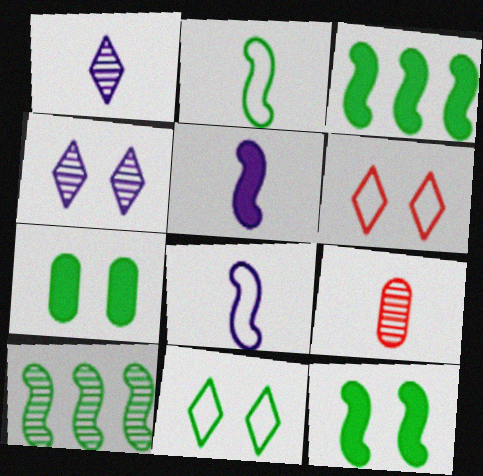[[2, 10, 12], 
[4, 9, 10]]